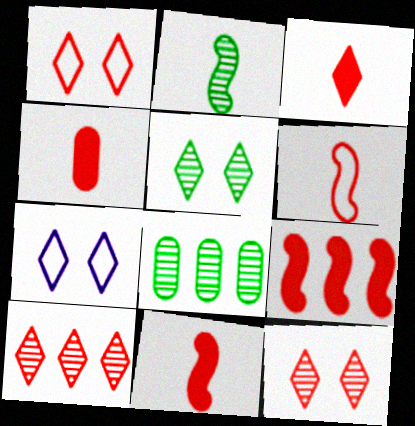[[1, 3, 10], 
[2, 5, 8], 
[3, 4, 11], 
[7, 8, 11]]